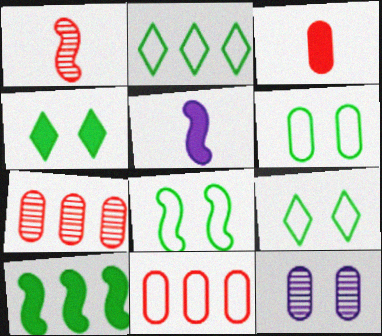[[5, 7, 9], 
[6, 8, 9]]